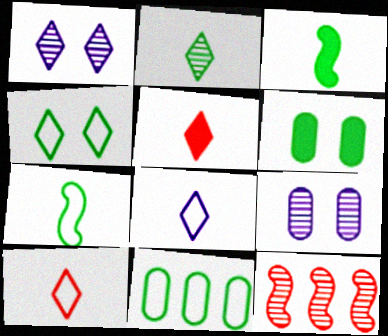[[2, 5, 8], 
[2, 9, 12], 
[4, 7, 11], 
[6, 8, 12]]